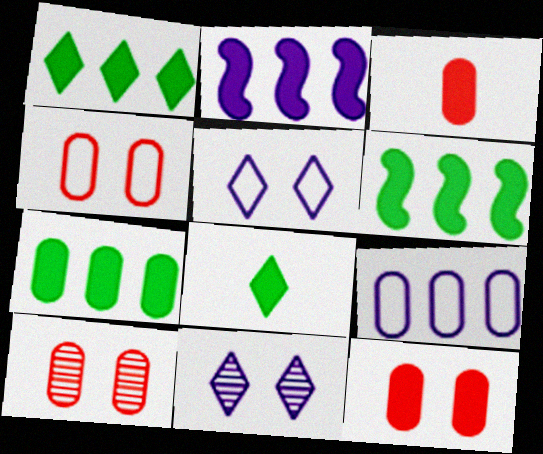[[1, 6, 7], 
[2, 8, 12], 
[4, 10, 12]]